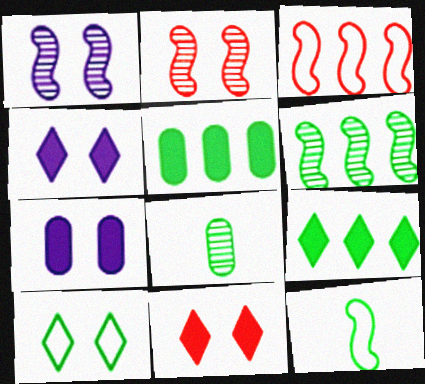[[2, 7, 10], 
[3, 4, 8]]